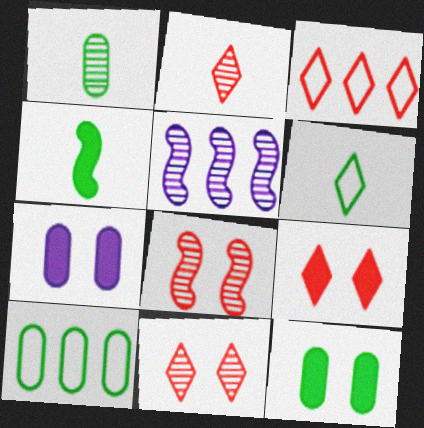[[1, 4, 6], 
[1, 5, 11], 
[1, 10, 12], 
[2, 3, 9]]